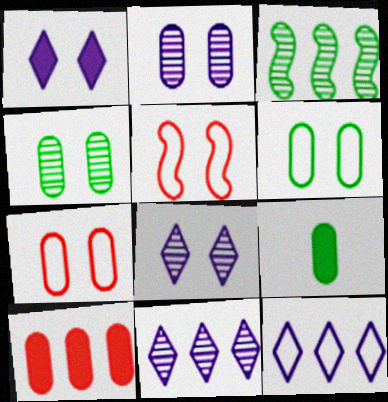[[1, 4, 5], 
[3, 10, 12], 
[5, 9, 11]]